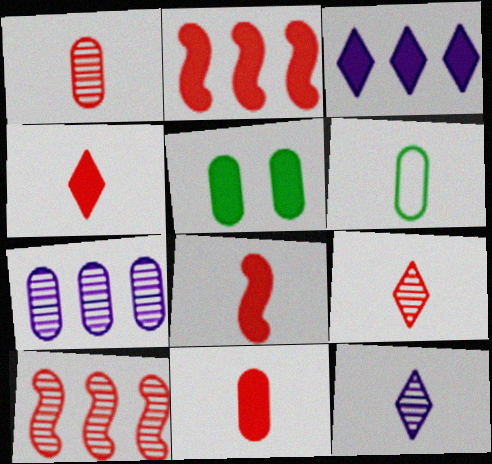[[3, 5, 8], 
[4, 8, 11], 
[6, 8, 12]]